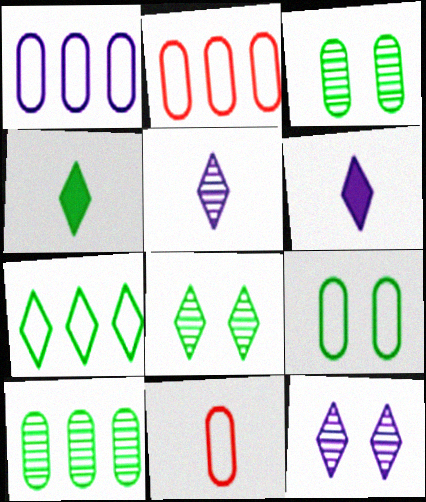[[1, 9, 11], 
[4, 7, 8]]